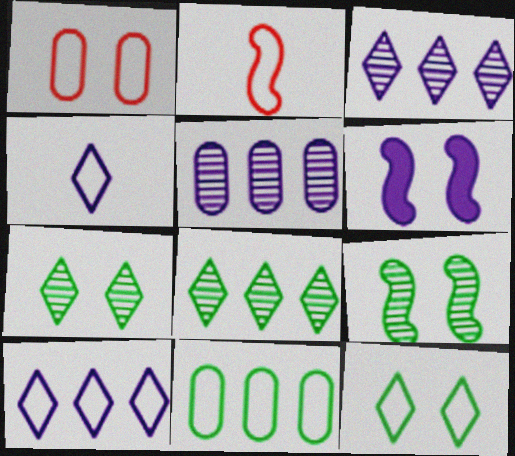[[1, 6, 7], 
[4, 5, 6]]